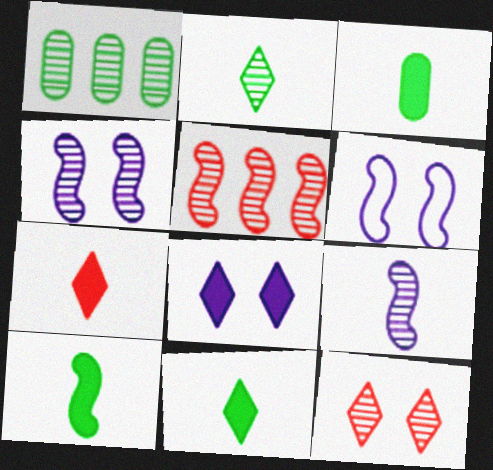[[1, 6, 7], 
[1, 9, 12], 
[3, 10, 11], 
[5, 6, 10]]